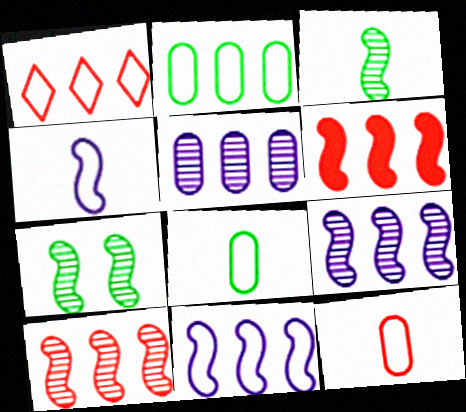[[1, 2, 11], 
[4, 6, 7]]